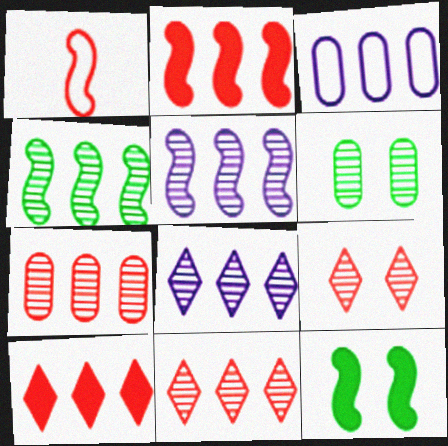[[1, 5, 12], 
[3, 4, 10], 
[4, 7, 8]]